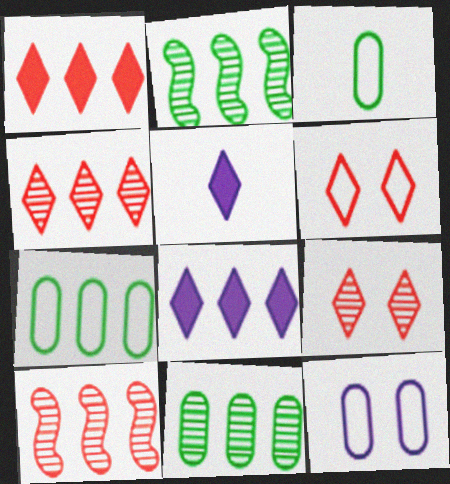[[7, 8, 10]]